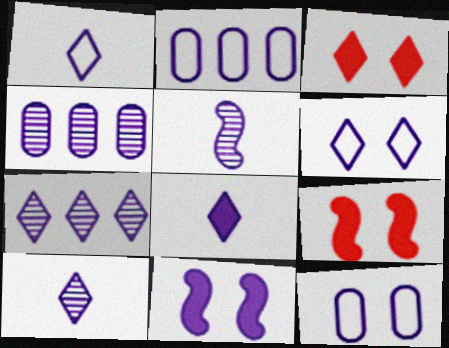[[1, 4, 11], 
[1, 8, 10], 
[2, 10, 11], 
[6, 7, 8]]